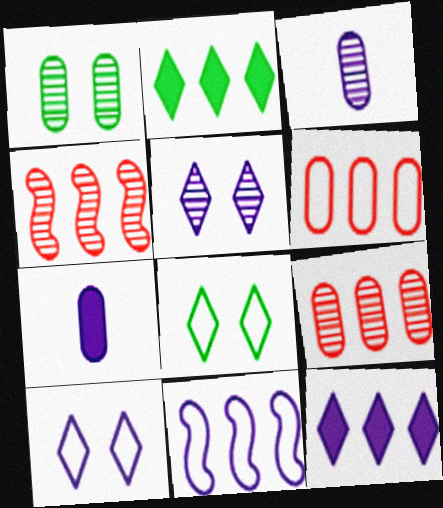[[1, 3, 9], 
[1, 6, 7], 
[2, 9, 11], 
[4, 7, 8], 
[5, 7, 11]]